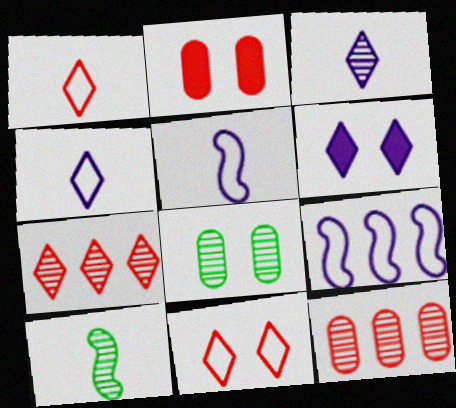[]